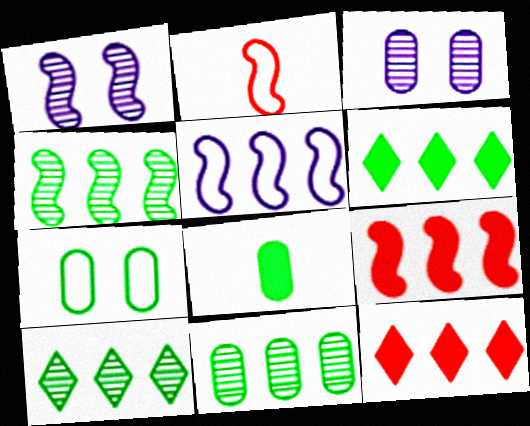[[2, 3, 6], 
[4, 5, 9], 
[4, 10, 11], 
[5, 11, 12], 
[7, 8, 11]]